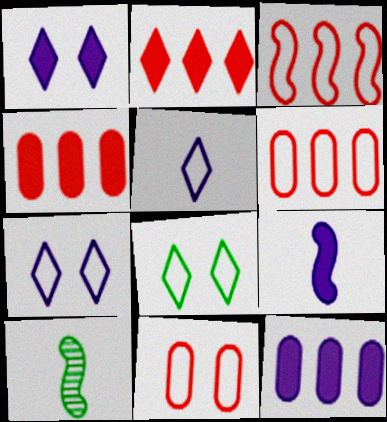[[1, 6, 10], 
[1, 9, 12], 
[4, 7, 10]]